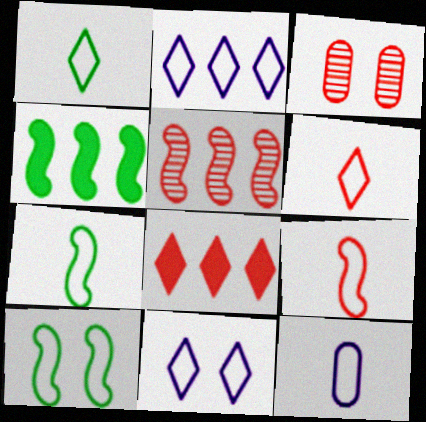[[1, 9, 12], 
[3, 8, 9], 
[6, 7, 12]]